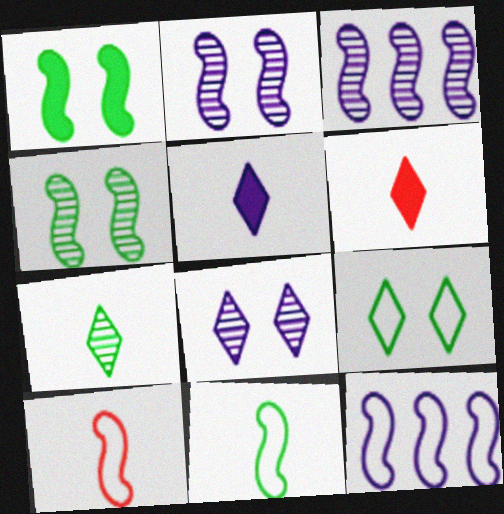[[1, 3, 10]]